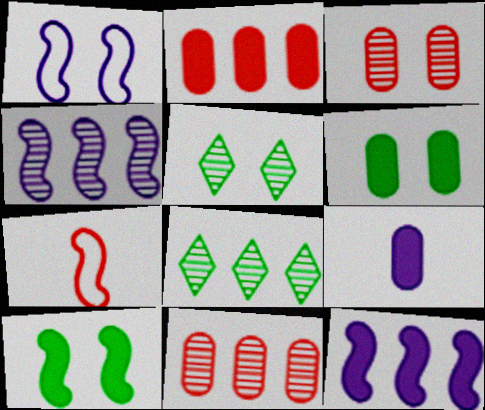[[2, 6, 9], 
[4, 7, 10], 
[4, 8, 11]]